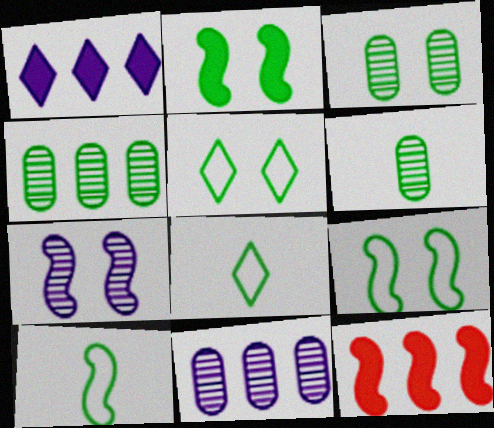[[2, 3, 5], 
[2, 4, 8], 
[3, 4, 6], 
[7, 10, 12]]